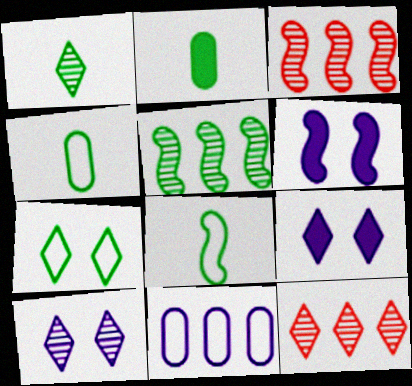[[1, 2, 8], 
[1, 10, 12], 
[2, 5, 7], 
[3, 4, 9], 
[3, 6, 8], 
[4, 6, 12]]